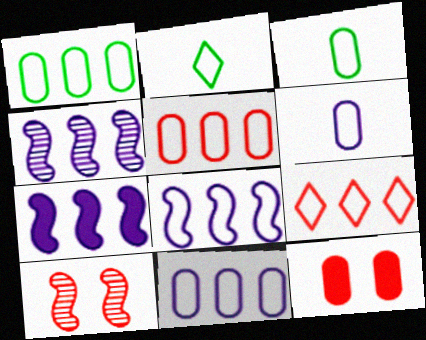[[1, 5, 11], 
[1, 8, 9], 
[2, 4, 12], 
[4, 7, 8]]